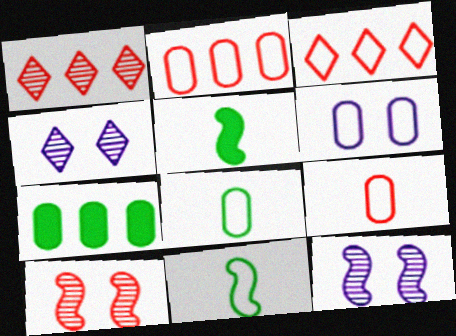[[1, 5, 6], 
[2, 4, 5], 
[2, 6, 8], 
[3, 6, 11]]